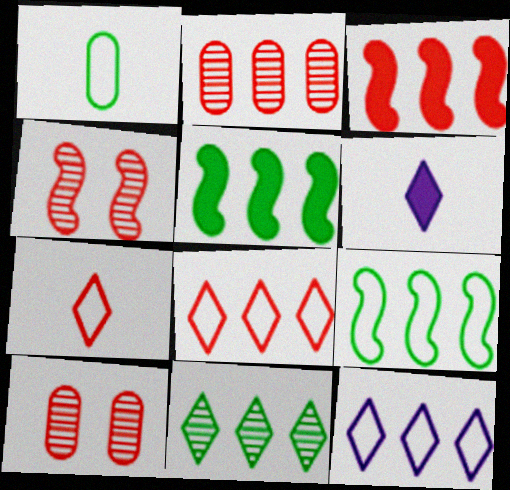[[2, 3, 8], 
[2, 5, 12], 
[3, 7, 10], 
[6, 9, 10]]